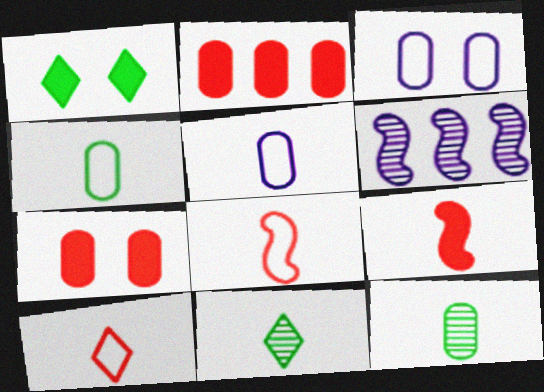[[2, 3, 12], 
[5, 9, 11]]